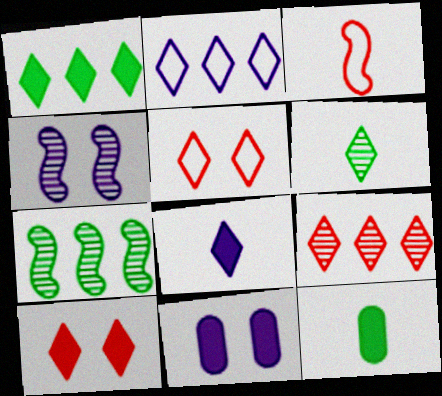[[1, 2, 9], 
[1, 8, 10], 
[2, 6, 10]]